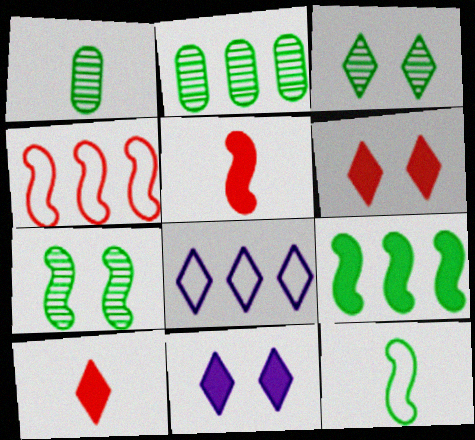[[1, 4, 11], 
[3, 8, 10], 
[7, 9, 12]]